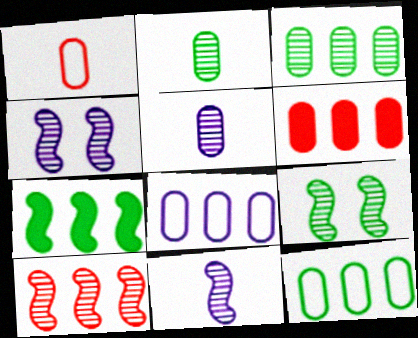[[3, 6, 8], 
[9, 10, 11]]